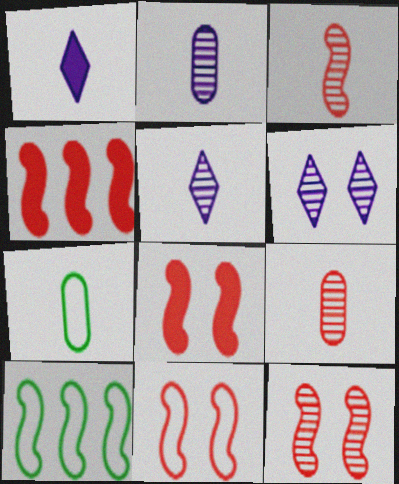[[1, 3, 7], 
[3, 4, 11], 
[4, 6, 7], 
[8, 11, 12]]